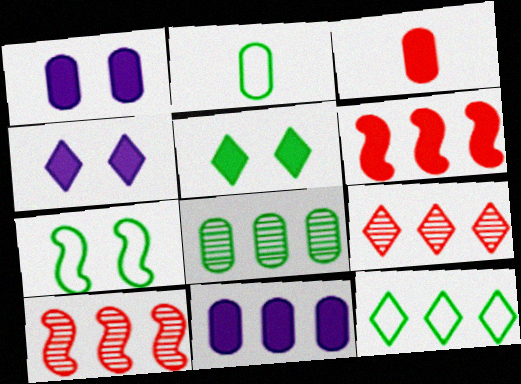[[2, 4, 10], 
[2, 7, 12], 
[10, 11, 12]]